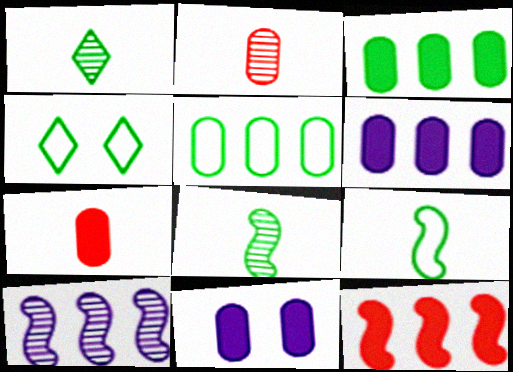[[2, 5, 11], 
[3, 4, 8], 
[3, 7, 11], 
[4, 5, 9], 
[4, 7, 10]]